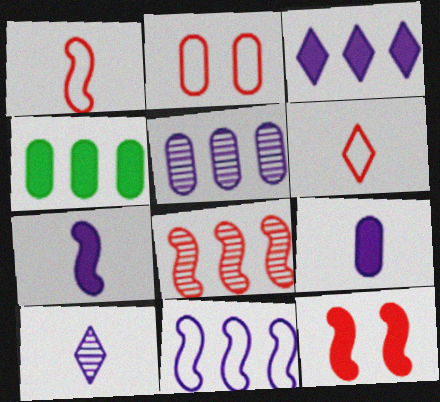[[1, 8, 12], 
[3, 5, 11]]